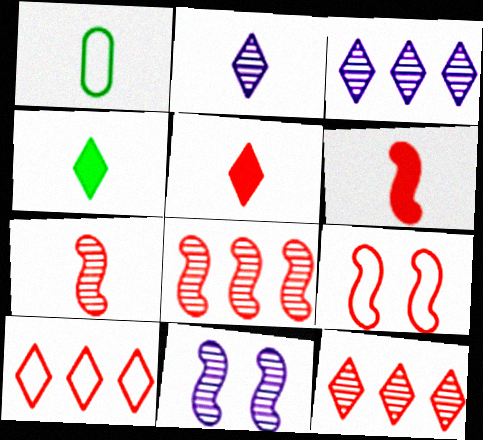[[1, 2, 6], 
[6, 8, 9]]